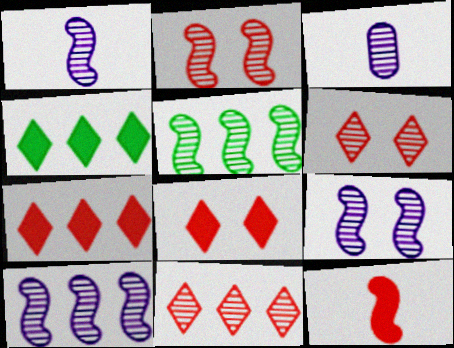[[1, 2, 5], 
[1, 9, 10], 
[3, 5, 6]]